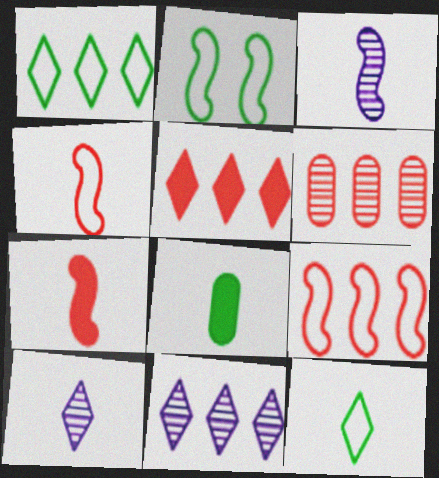[[1, 5, 11], 
[4, 8, 10], 
[5, 6, 9]]